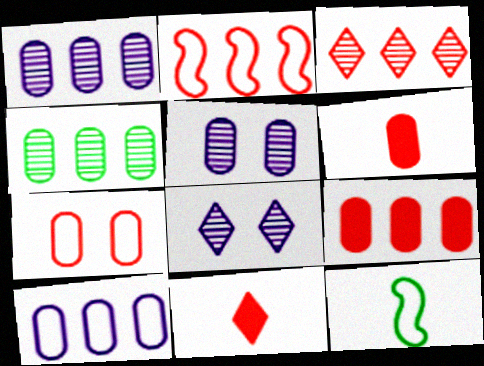[[2, 3, 9], 
[4, 9, 10], 
[8, 9, 12]]